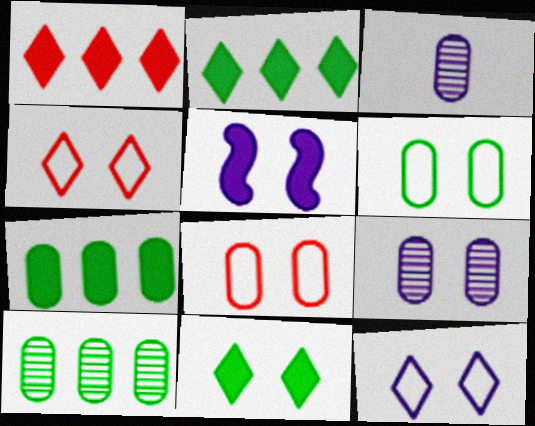[[3, 7, 8], 
[5, 9, 12]]